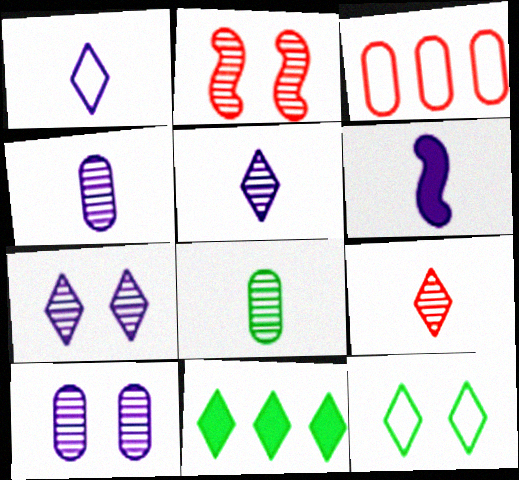[[1, 4, 6]]